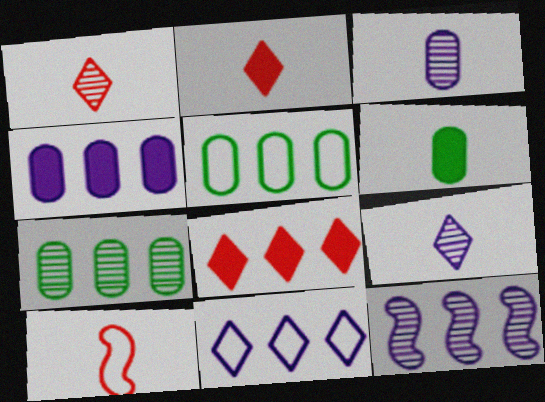[[4, 11, 12], 
[5, 8, 12], 
[6, 9, 10]]